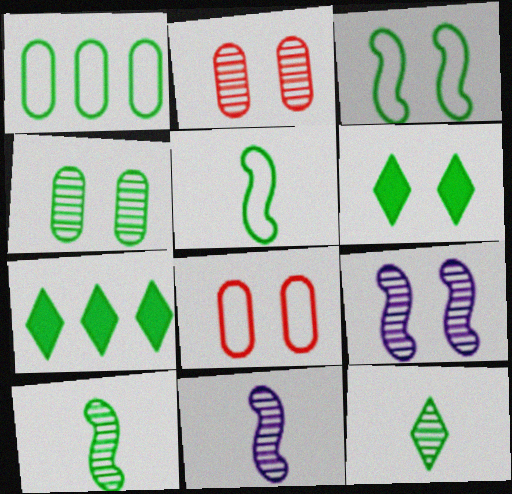[[1, 6, 10], 
[3, 4, 6], 
[4, 5, 7], 
[6, 8, 9], 
[7, 8, 11]]